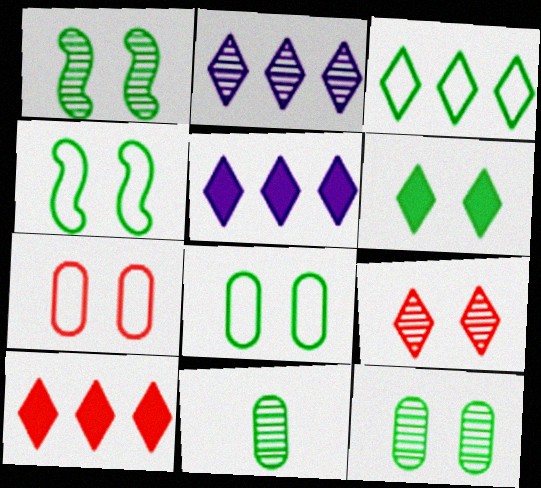[[1, 6, 8], 
[2, 3, 10], 
[4, 6, 12]]